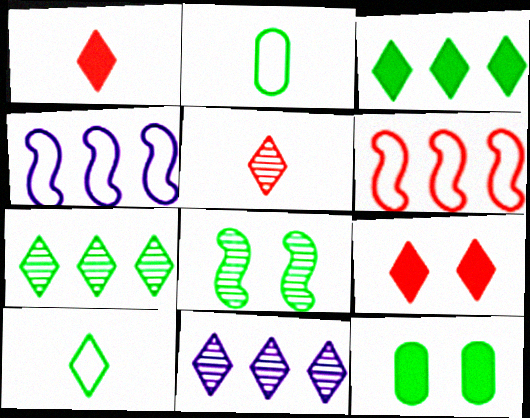[[2, 3, 8], 
[4, 5, 12], 
[9, 10, 11]]